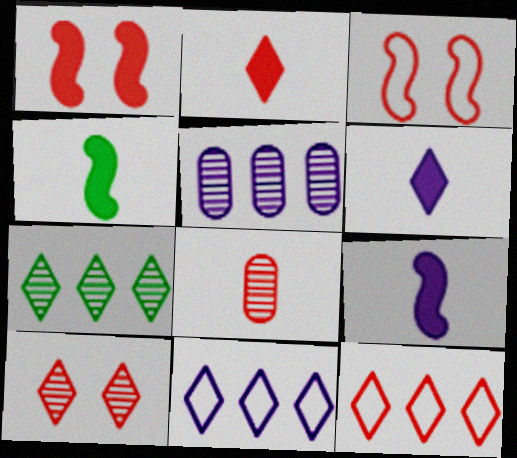[[1, 8, 12], 
[2, 10, 12]]